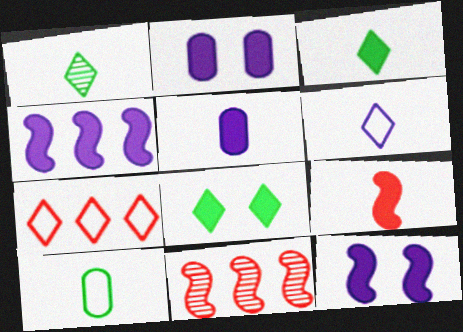[[3, 5, 9]]